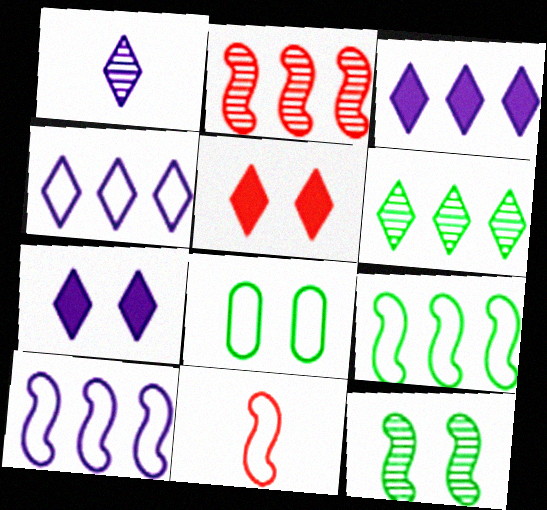[[1, 4, 7], 
[4, 8, 11]]